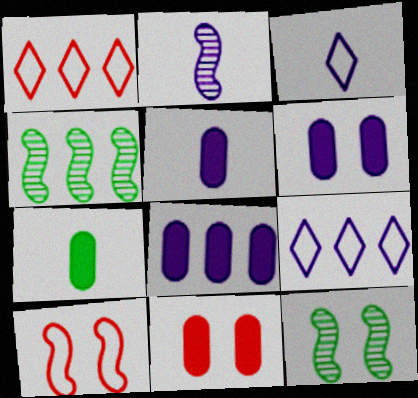[[1, 4, 8], 
[1, 5, 12], 
[2, 3, 5], 
[2, 6, 9], 
[3, 4, 11], 
[5, 6, 8], 
[7, 8, 11]]